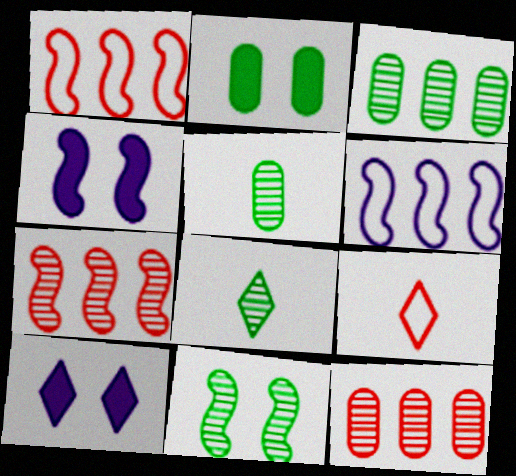[[1, 5, 10], 
[3, 4, 9], 
[3, 8, 11]]